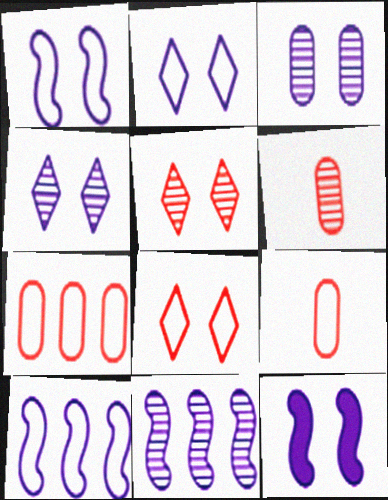[[2, 3, 12]]